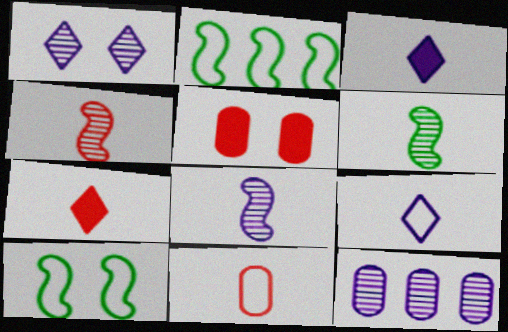[[1, 5, 10], 
[1, 8, 12], 
[3, 6, 11], 
[4, 6, 8], 
[4, 7, 11], 
[7, 10, 12]]